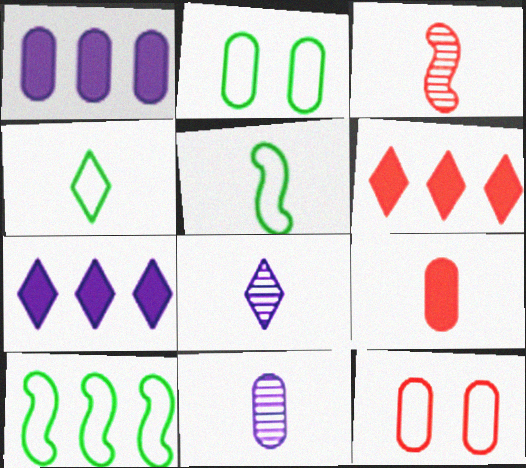[[2, 3, 7], 
[2, 4, 10], 
[3, 6, 12], 
[5, 8, 9]]